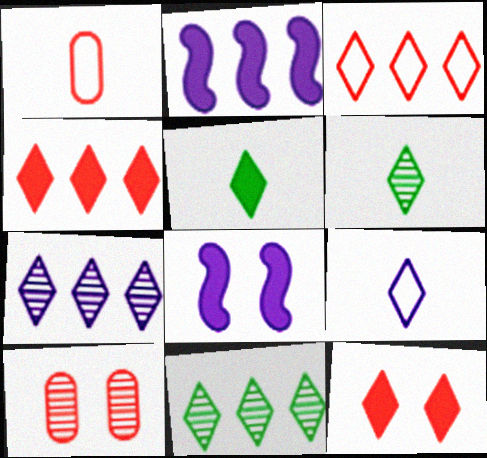[[1, 8, 11], 
[9, 11, 12]]